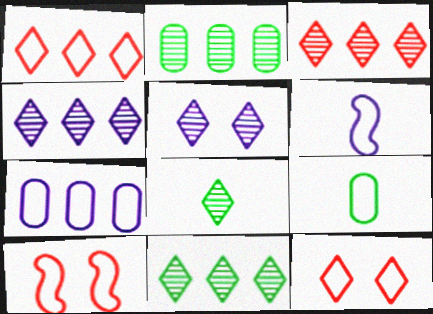[[3, 4, 11], 
[3, 5, 8]]